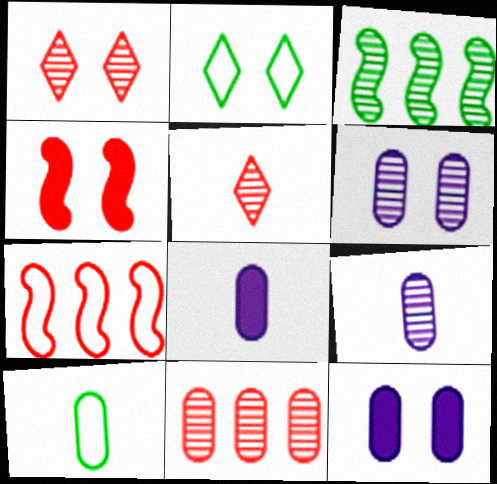[[1, 3, 9], 
[2, 4, 6], 
[3, 5, 6], 
[10, 11, 12]]